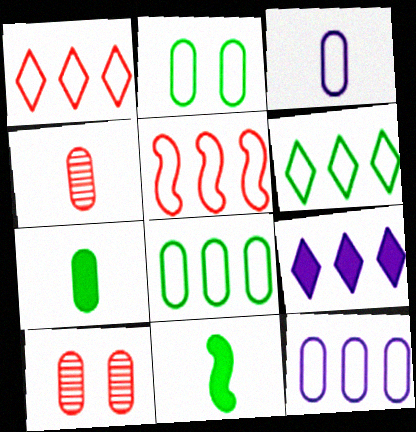[[3, 4, 7], 
[5, 6, 12], 
[7, 10, 12]]